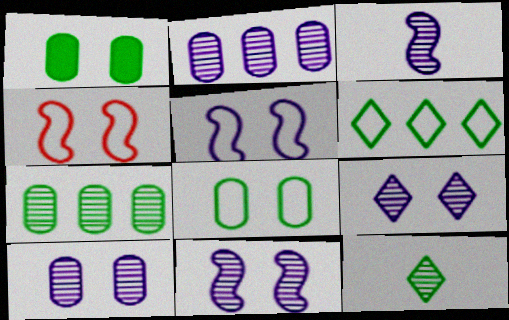[[1, 4, 9], 
[2, 3, 9], 
[9, 10, 11]]